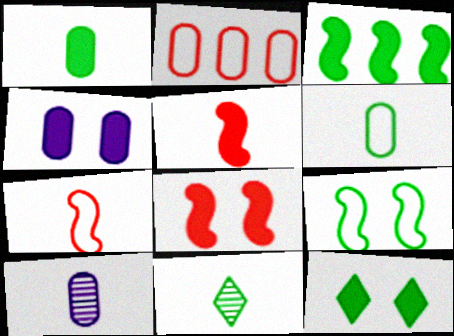[[1, 3, 12], 
[4, 8, 12]]